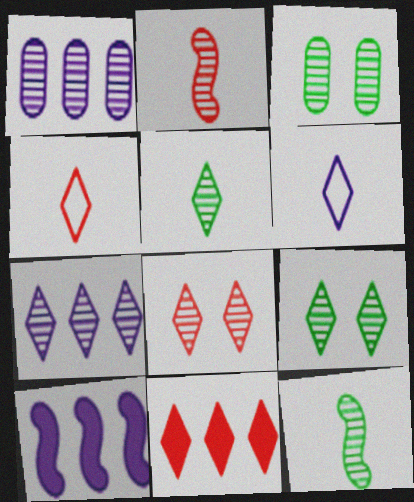[[1, 2, 9], 
[1, 8, 12], 
[2, 3, 7], 
[3, 4, 10], 
[4, 8, 11], 
[5, 7, 8], 
[6, 9, 11]]